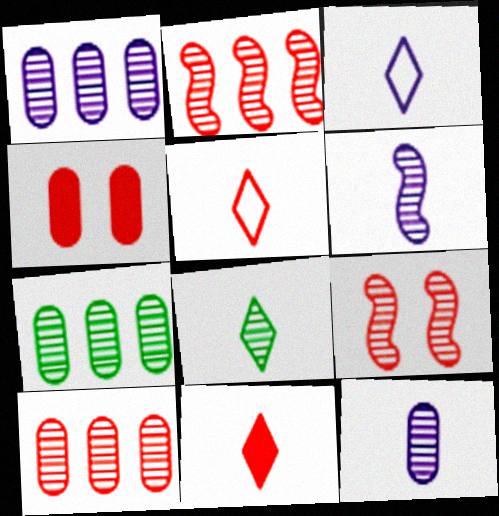[[1, 7, 10], 
[1, 8, 9], 
[2, 4, 5], 
[3, 8, 11]]